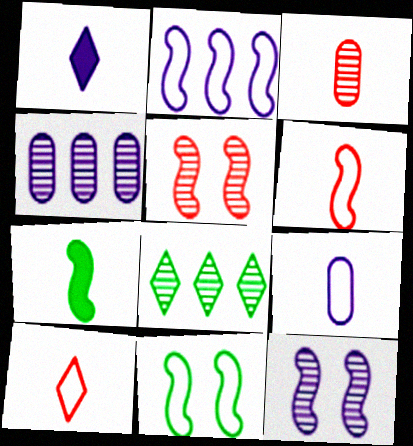[[2, 5, 7], 
[2, 6, 11], 
[3, 8, 12]]